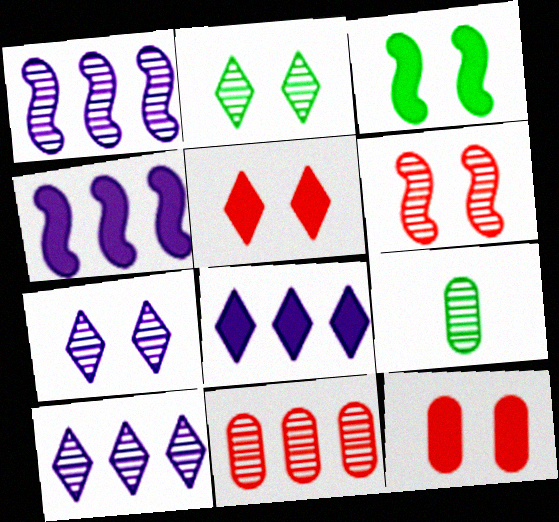[[6, 9, 10]]